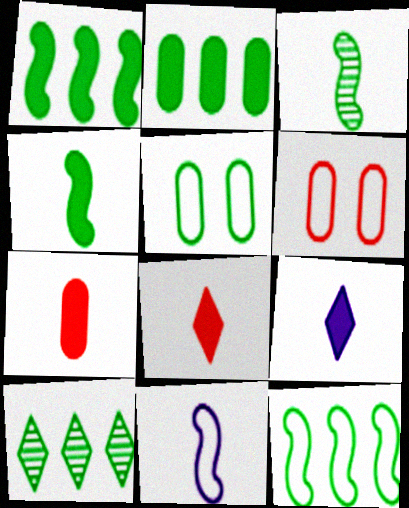[[2, 10, 12], 
[4, 5, 10], 
[4, 7, 9]]